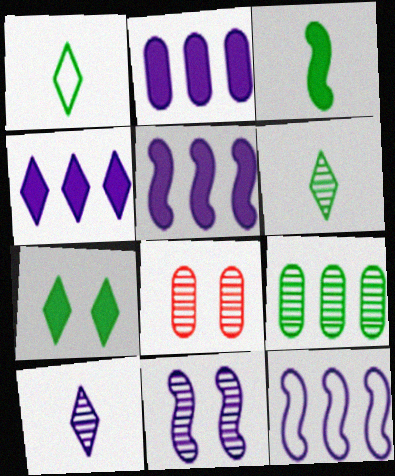[[1, 5, 8], 
[2, 4, 5]]